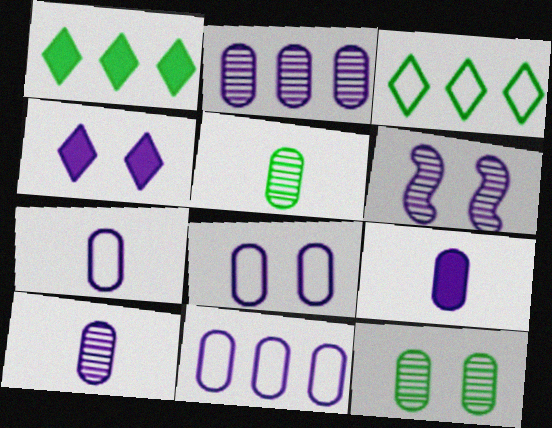[[2, 8, 9], 
[4, 6, 8], 
[7, 8, 11], 
[7, 9, 10]]